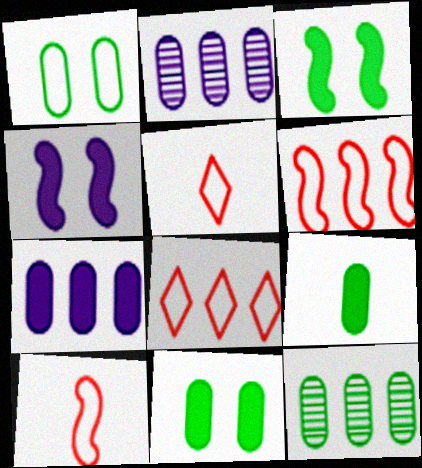[[1, 9, 12], 
[2, 3, 5], 
[4, 5, 12]]